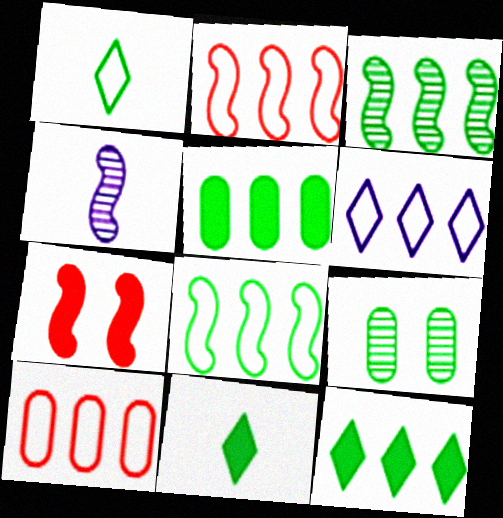[[4, 7, 8], 
[6, 8, 10], 
[8, 9, 11]]